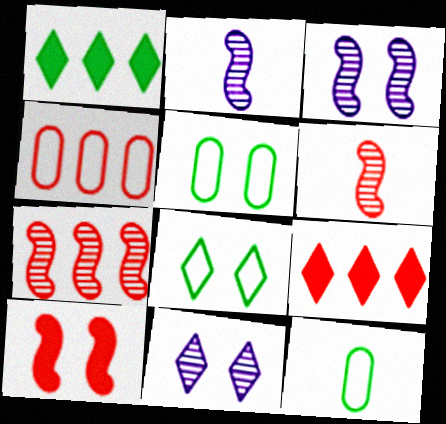[[2, 5, 9], 
[3, 9, 12], 
[4, 7, 9], 
[5, 10, 11]]